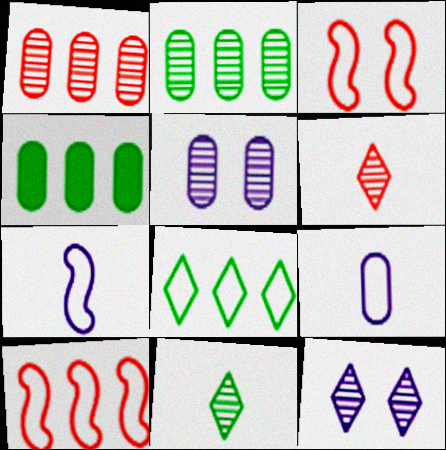[[3, 8, 9]]